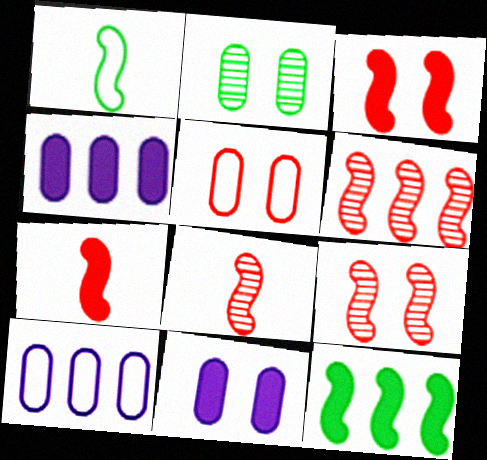[[2, 5, 11], 
[6, 8, 9]]